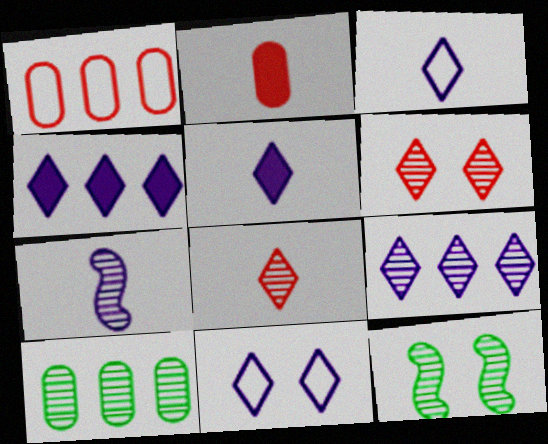[[1, 5, 12], 
[5, 9, 11], 
[6, 7, 10]]